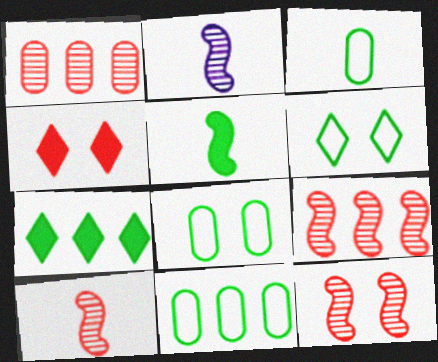[[2, 4, 11], 
[3, 8, 11], 
[9, 10, 12]]